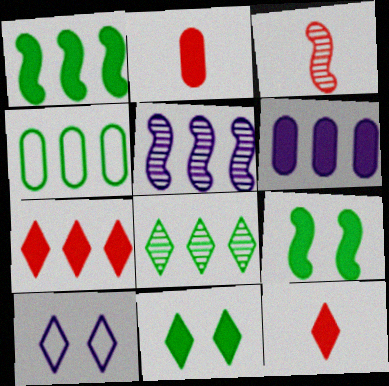[[1, 4, 8], 
[1, 6, 7], 
[4, 5, 7], 
[6, 9, 12], 
[8, 10, 12]]